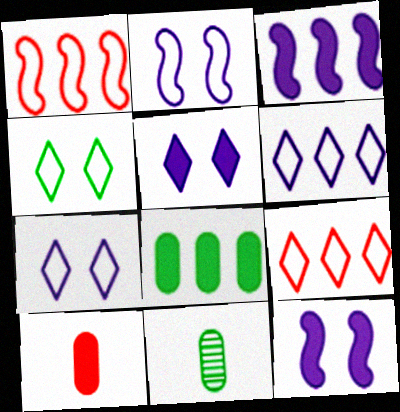[[1, 5, 11], 
[9, 11, 12]]